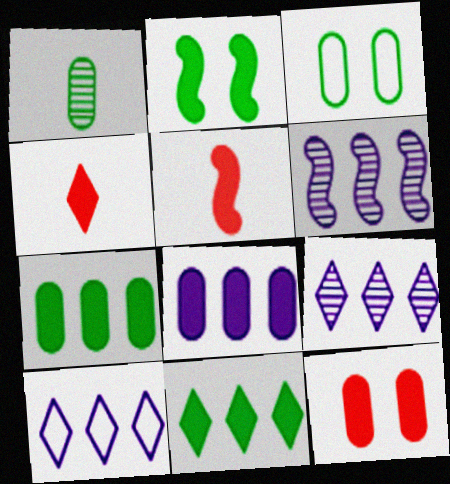[[1, 3, 7], 
[2, 4, 8], 
[3, 4, 6], 
[3, 5, 9], 
[6, 8, 10]]